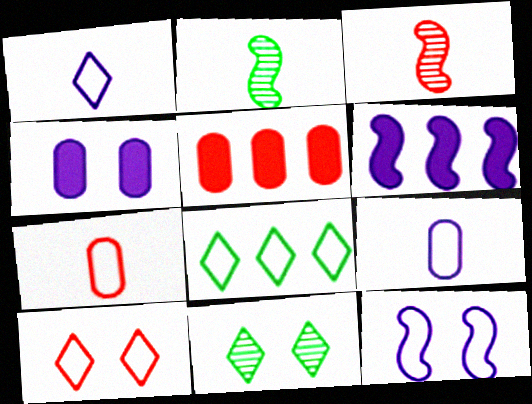[[1, 8, 10], 
[3, 4, 8], 
[3, 5, 10], 
[6, 7, 11], 
[7, 8, 12]]